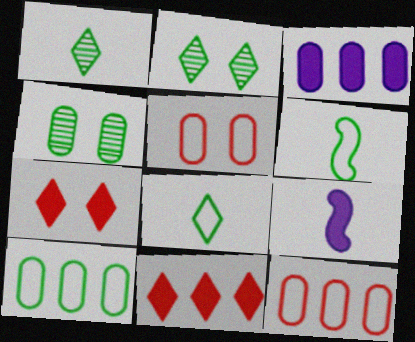[[2, 9, 12]]